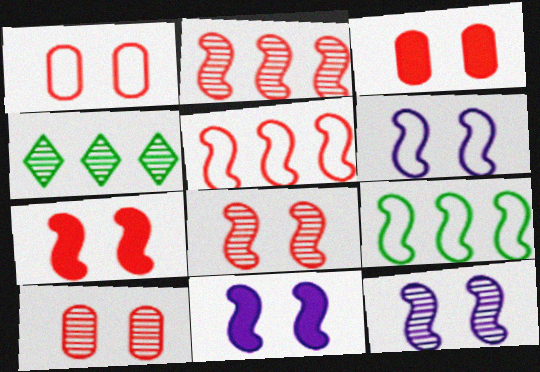[[1, 3, 10], 
[6, 11, 12]]